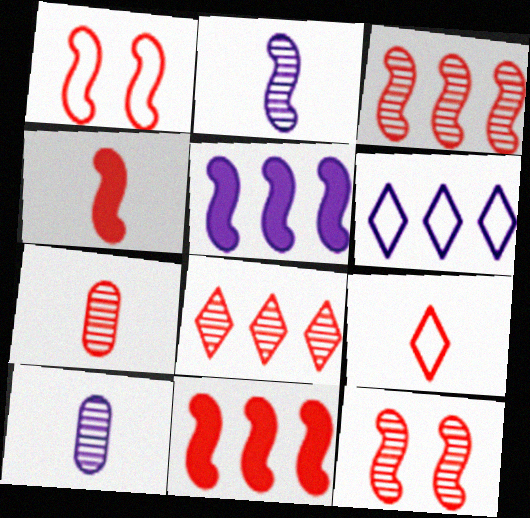[[1, 3, 4], 
[4, 7, 9], 
[7, 8, 12]]